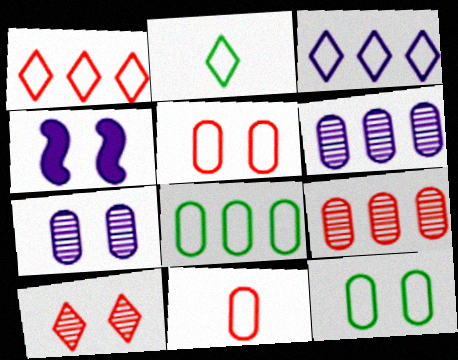[[2, 4, 9], 
[4, 10, 12]]